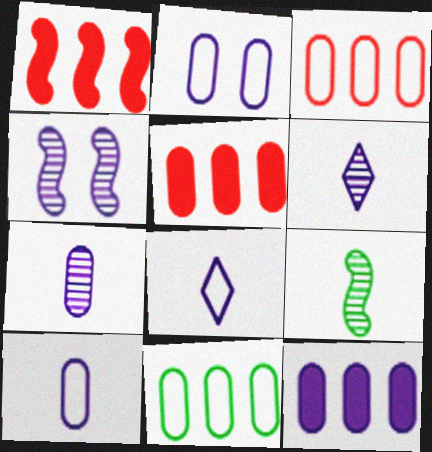[[2, 7, 12], 
[4, 8, 12]]